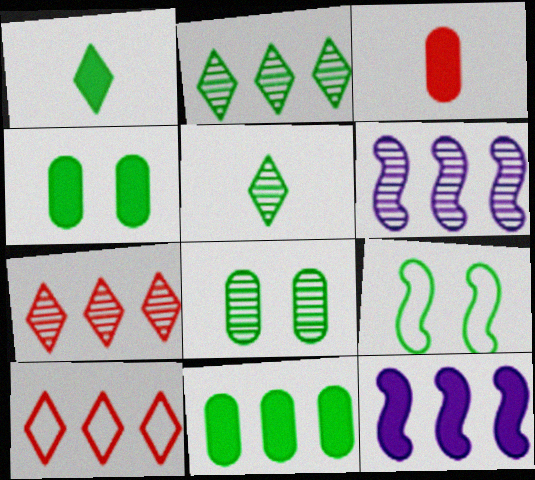[[5, 9, 11], 
[6, 10, 11]]